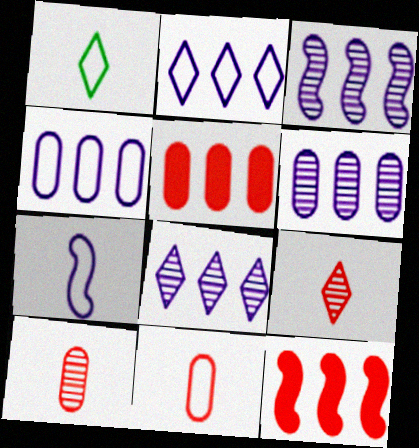[[1, 7, 11], 
[3, 6, 8]]